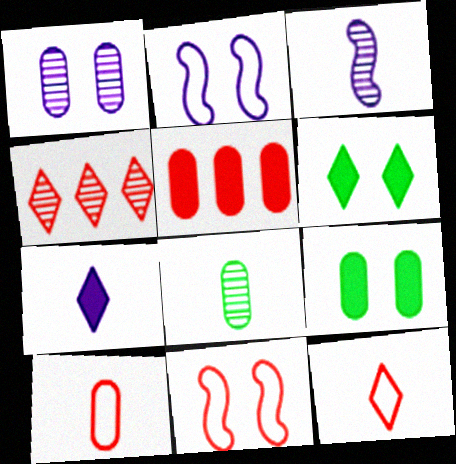[[1, 6, 11]]